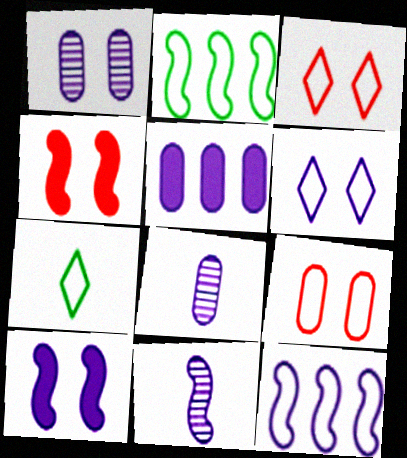[[1, 6, 10], 
[2, 4, 11], 
[5, 6, 11], 
[7, 9, 12], 
[10, 11, 12]]